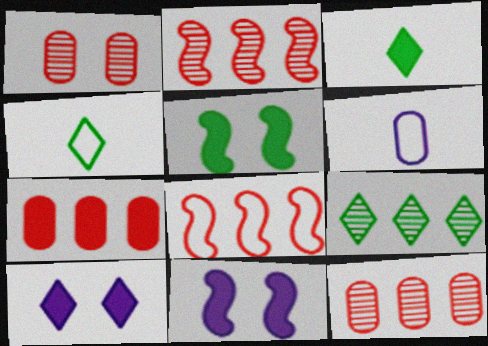[[3, 7, 11], 
[4, 11, 12]]